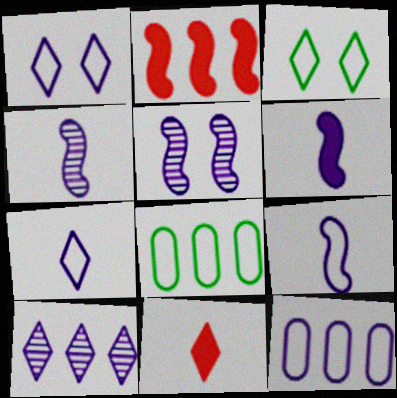[[1, 9, 12], 
[2, 8, 10], 
[3, 10, 11], 
[4, 6, 9], 
[5, 8, 11]]